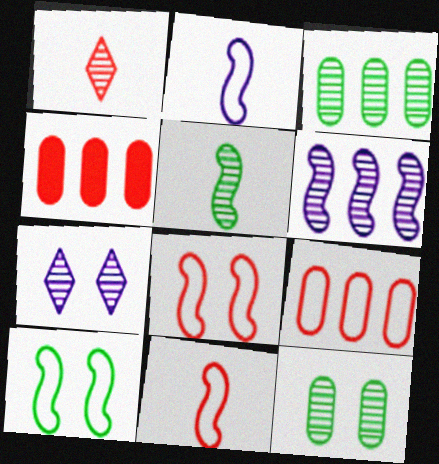[[1, 4, 8], 
[1, 6, 12]]